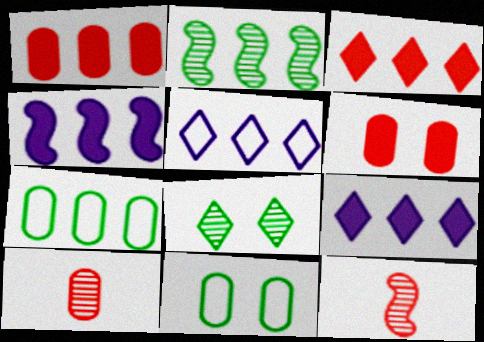[[1, 2, 5], 
[9, 11, 12]]